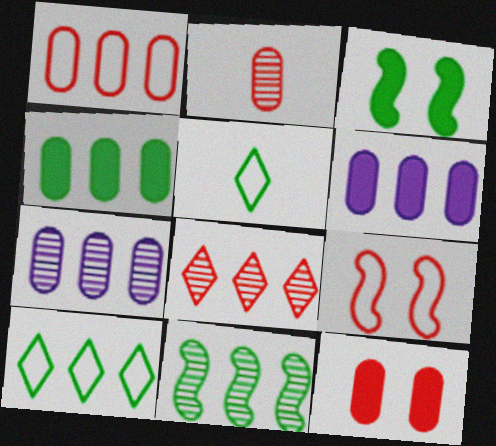[[1, 2, 12], 
[1, 4, 7], 
[4, 10, 11], 
[7, 8, 11]]